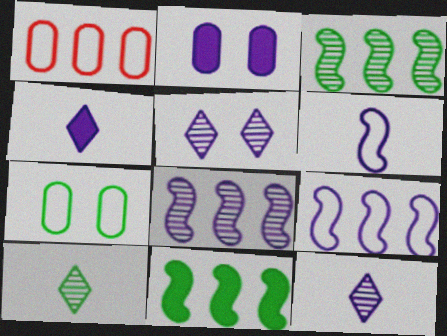[[2, 9, 12], 
[7, 10, 11]]